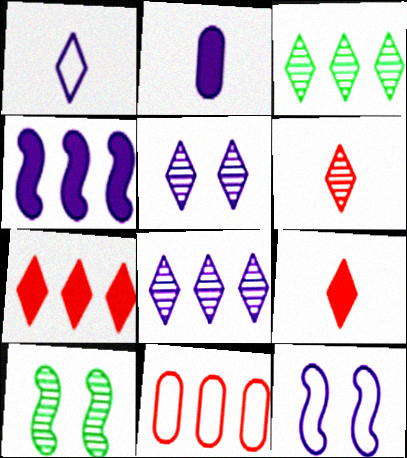[[2, 8, 12], 
[3, 4, 11], 
[3, 5, 6]]